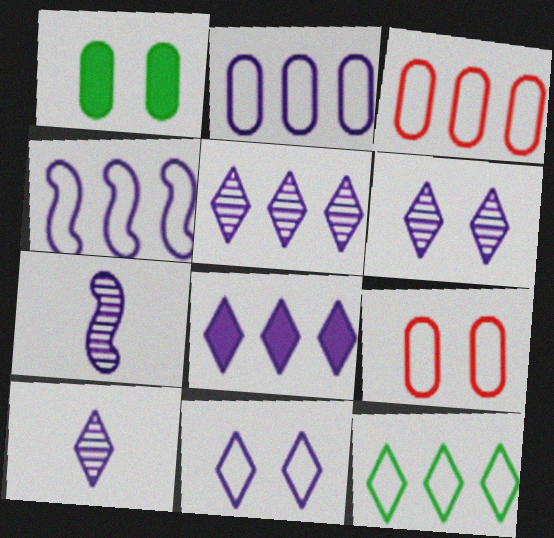[[3, 4, 12], 
[5, 6, 10], 
[8, 10, 11]]